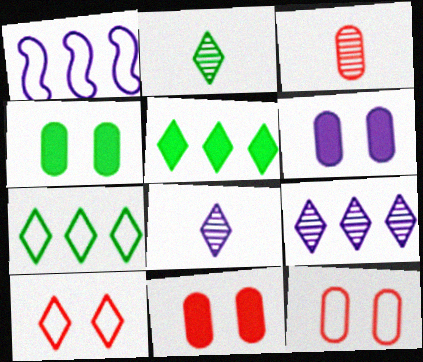[[1, 2, 11], 
[1, 6, 8], 
[4, 6, 11], 
[5, 8, 10]]